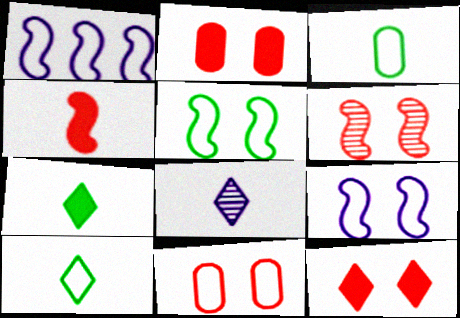[[1, 10, 11], 
[3, 4, 8], 
[6, 11, 12]]